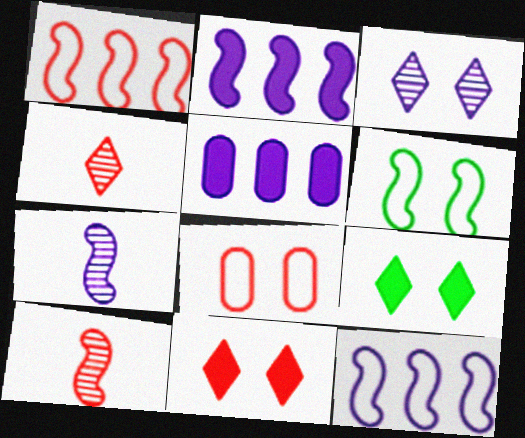[[2, 6, 10], 
[4, 5, 6]]